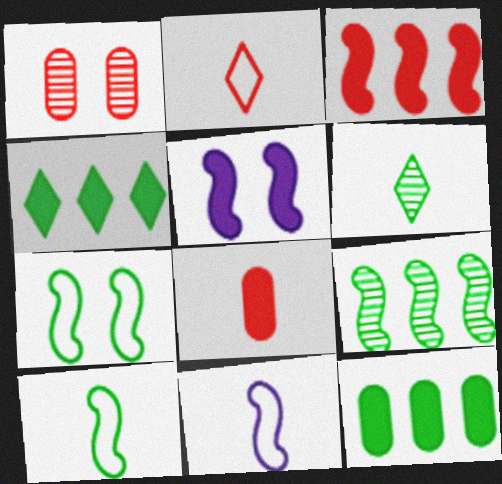[[1, 2, 3], 
[1, 4, 11], 
[4, 5, 8], 
[6, 7, 12], 
[6, 8, 11]]